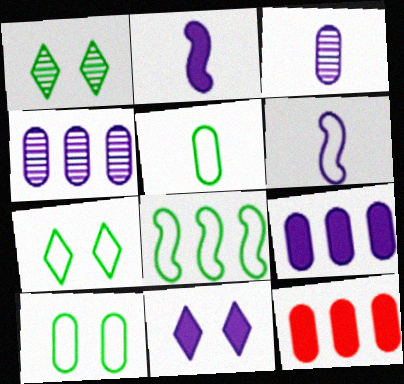[[1, 6, 12], 
[2, 9, 11], 
[3, 10, 12], 
[4, 6, 11], 
[5, 7, 8]]